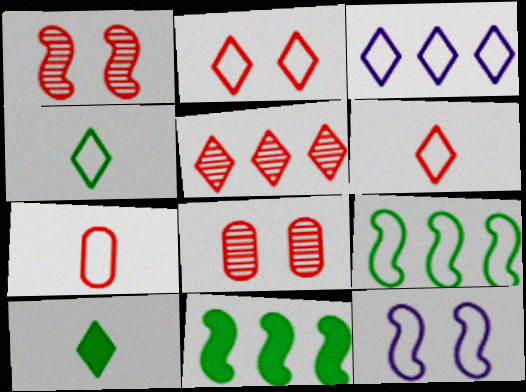[[2, 3, 4]]